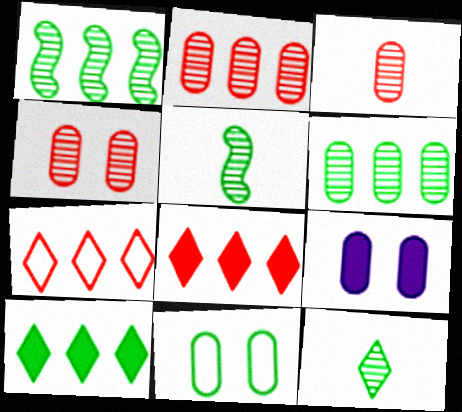[[2, 3, 4], 
[4, 9, 11], 
[5, 7, 9], 
[5, 10, 11]]